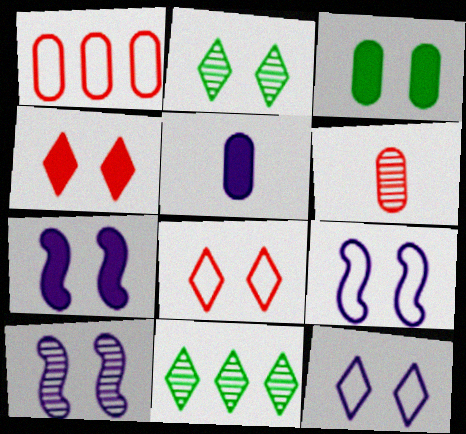[[2, 4, 12], 
[3, 4, 7], 
[3, 8, 10], 
[6, 10, 11], 
[7, 9, 10]]